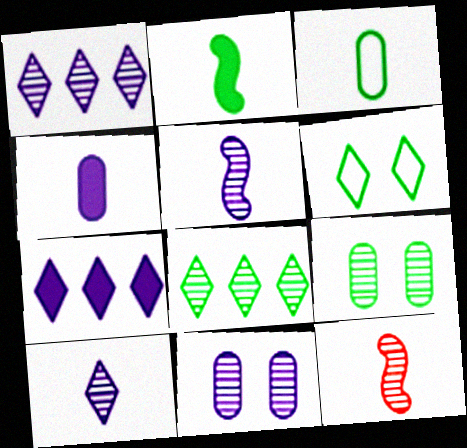[[1, 5, 11], 
[1, 9, 12], 
[8, 11, 12]]